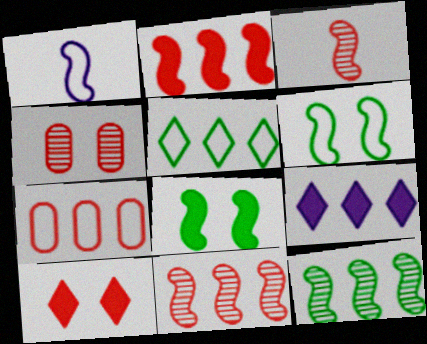[[1, 8, 11], 
[3, 7, 10], 
[7, 9, 12]]